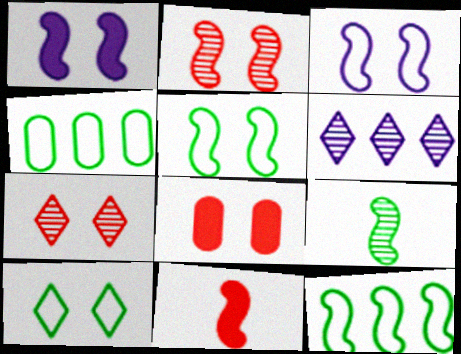[[1, 2, 5]]